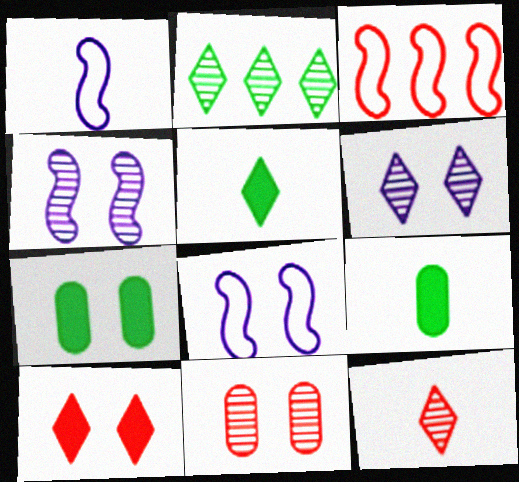[[1, 9, 12], 
[2, 6, 12], 
[3, 6, 9]]